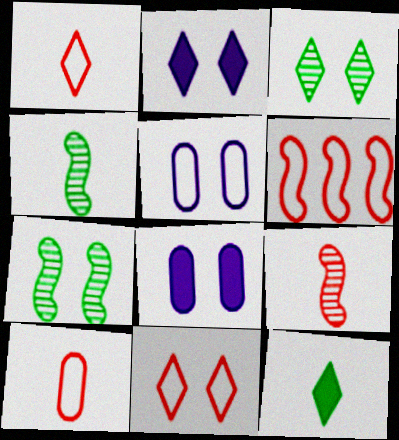[[2, 3, 11], 
[6, 10, 11], 
[7, 8, 11]]